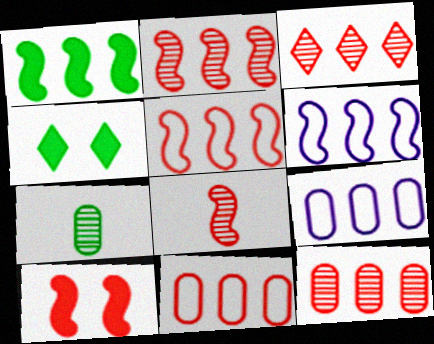[[1, 2, 6], 
[1, 3, 9], 
[2, 3, 12], 
[4, 8, 9], 
[5, 8, 10]]